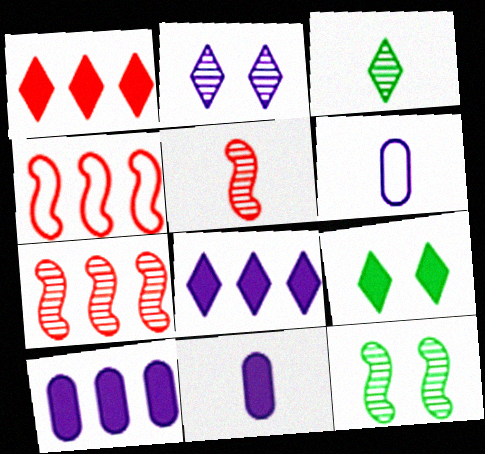[[1, 6, 12], 
[6, 7, 9]]